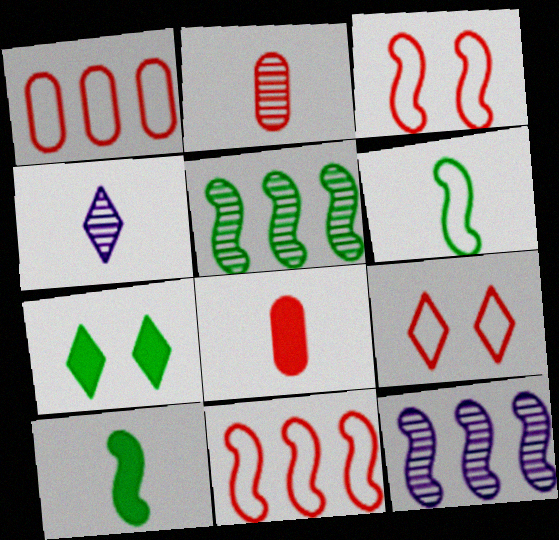[[3, 10, 12], 
[4, 6, 8]]